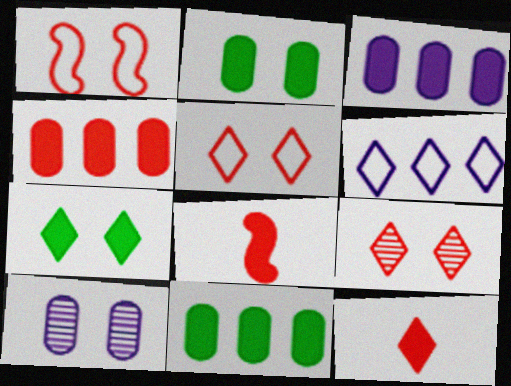[[1, 7, 10], 
[3, 4, 11], 
[3, 7, 8]]